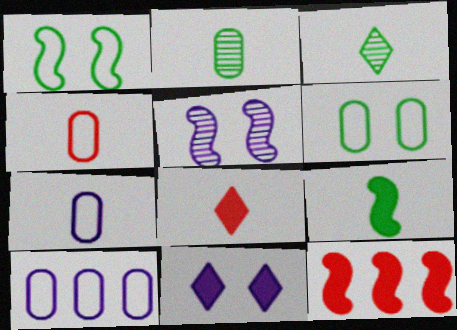[[4, 6, 10]]